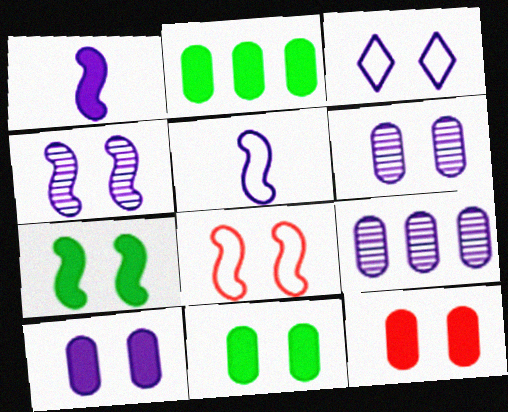[[1, 3, 9], 
[3, 4, 10], 
[4, 7, 8], 
[10, 11, 12]]